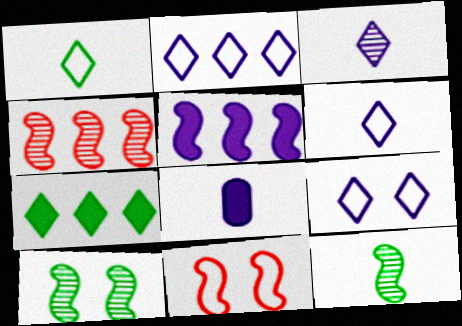[[2, 6, 9], 
[5, 11, 12]]